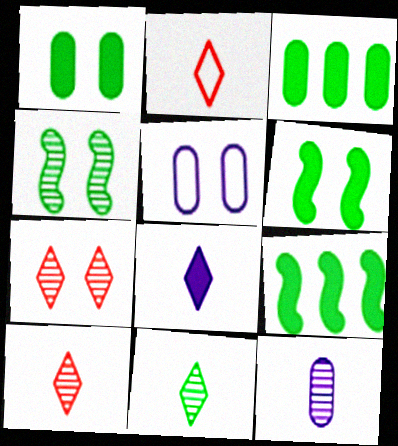[[2, 8, 11], 
[5, 6, 7], 
[5, 9, 10]]